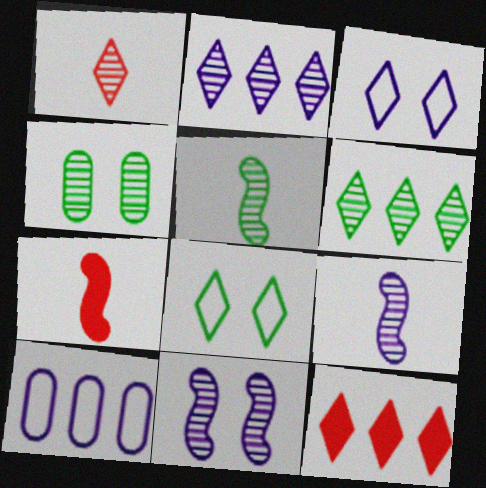[[4, 5, 6]]